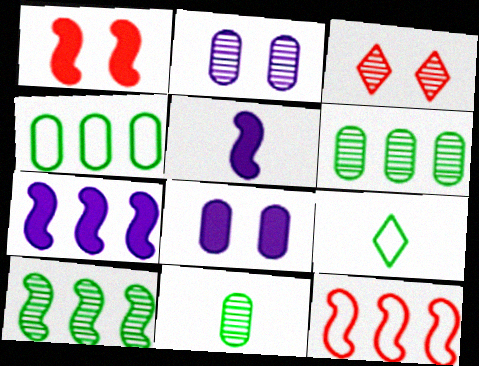[[3, 4, 5], 
[7, 10, 12]]